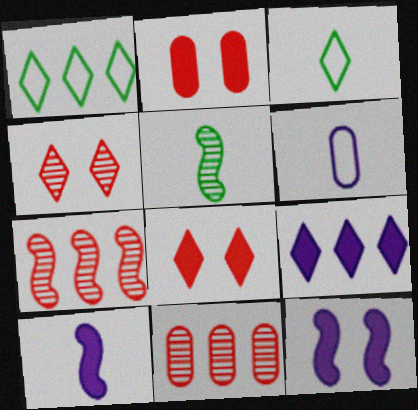[[3, 4, 9], 
[3, 11, 12]]